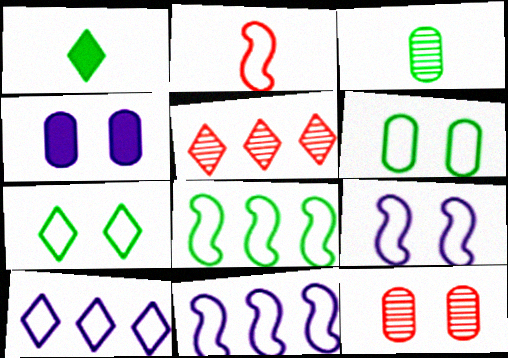[[1, 11, 12], 
[2, 6, 10], 
[2, 8, 9], 
[4, 6, 12]]